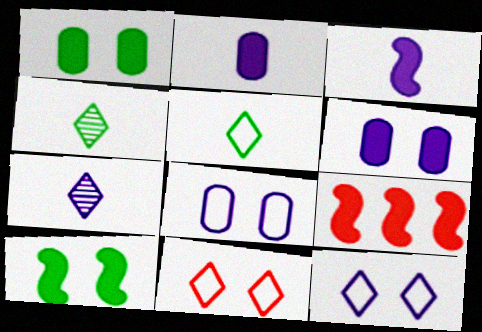[[3, 9, 10], 
[4, 8, 9]]